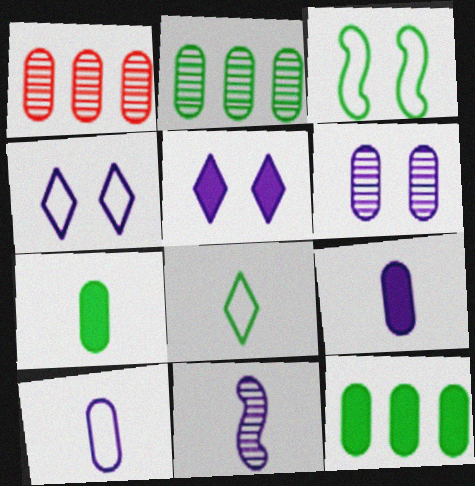[]